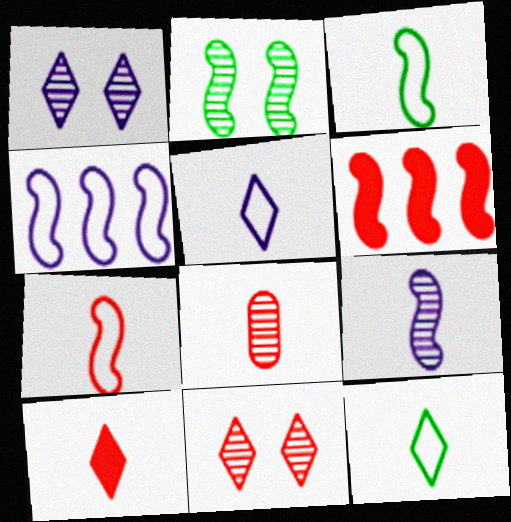[[7, 8, 10]]